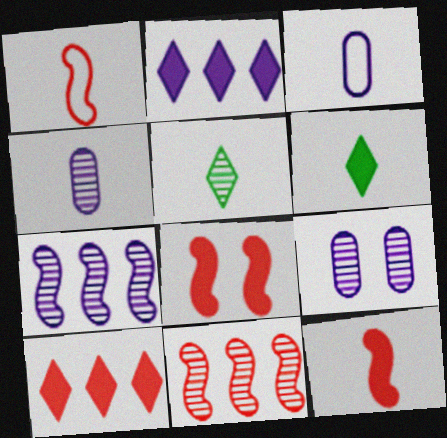[[1, 4, 6], 
[1, 8, 11], 
[3, 5, 12], 
[5, 9, 11]]